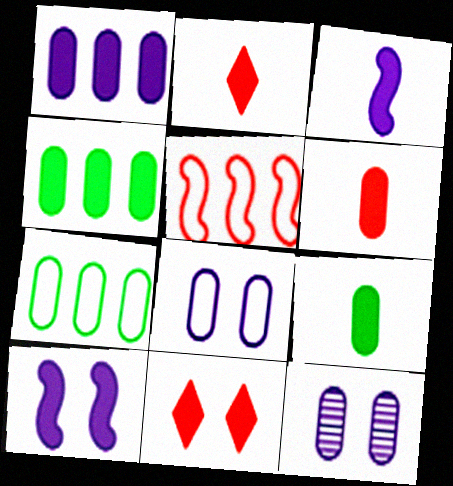[[2, 3, 9], 
[2, 4, 10], 
[3, 4, 11], 
[6, 7, 12]]